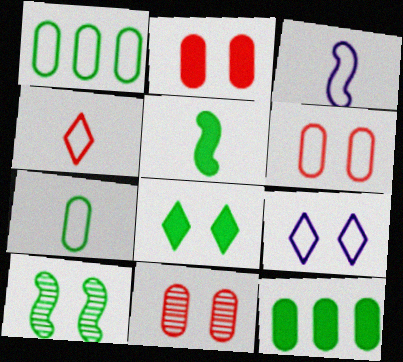[[2, 6, 11], 
[2, 9, 10], 
[3, 4, 7], 
[5, 8, 12]]